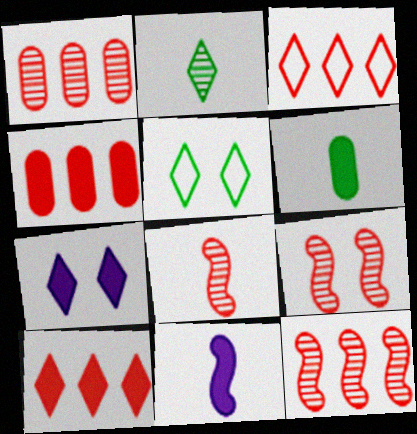[[1, 5, 11], 
[2, 3, 7], 
[3, 4, 12], 
[8, 9, 12]]